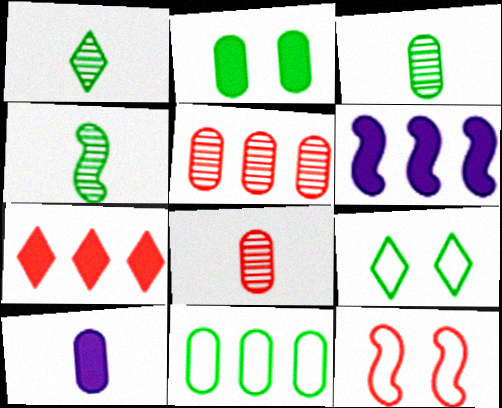[[1, 3, 4], 
[2, 3, 11], 
[4, 6, 12], 
[6, 8, 9], 
[7, 8, 12]]